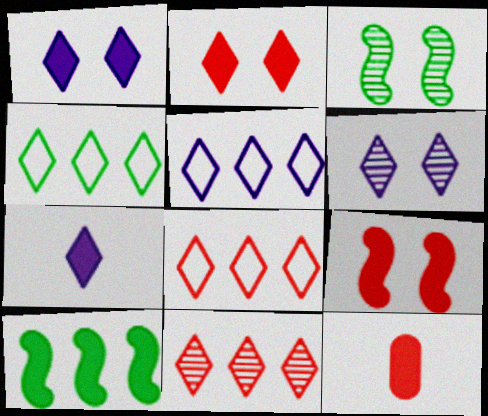[[1, 10, 12], 
[3, 5, 12], 
[4, 5, 8], 
[5, 6, 7]]